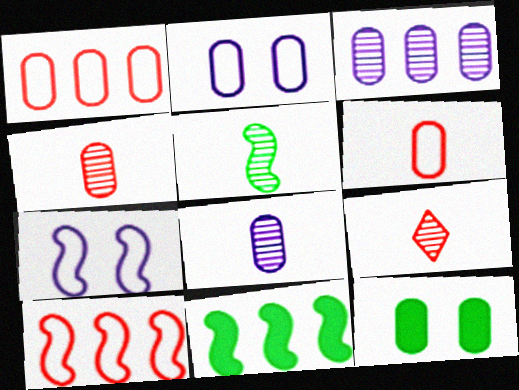[[1, 8, 12], 
[2, 9, 11], 
[3, 6, 12], 
[5, 8, 9]]